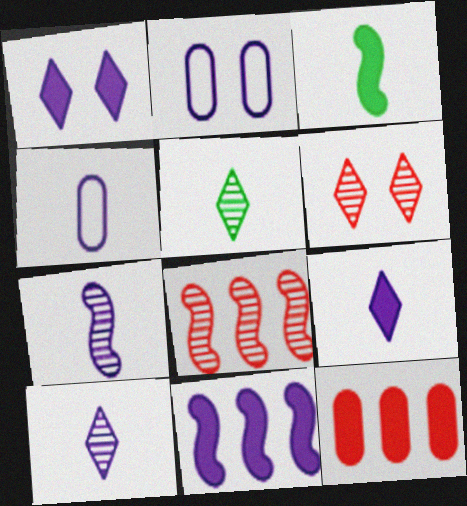[[1, 3, 12], 
[2, 10, 11], 
[4, 7, 9]]